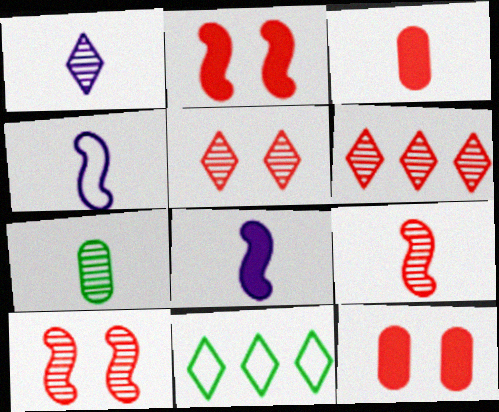[[1, 7, 9]]